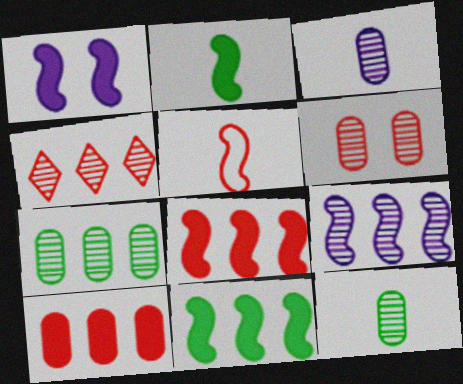[[1, 2, 8], 
[3, 6, 7], 
[4, 7, 9]]